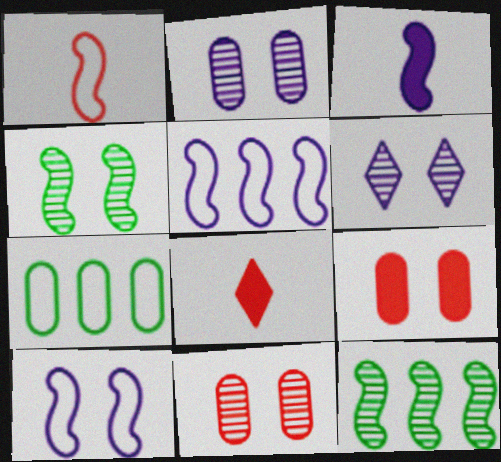[[4, 6, 11]]